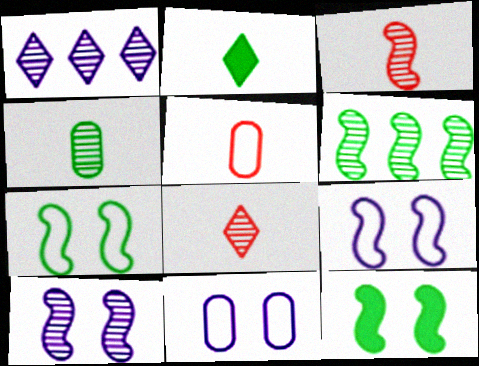[[1, 5, 12], 
[3, 6, 10]]